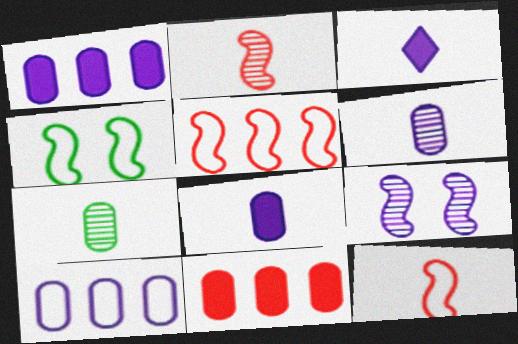[[3, 7, 12], 
[3, 9, 10]]